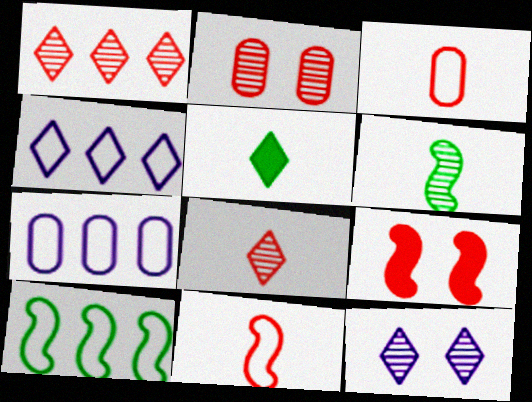[[1, 3, 9]]